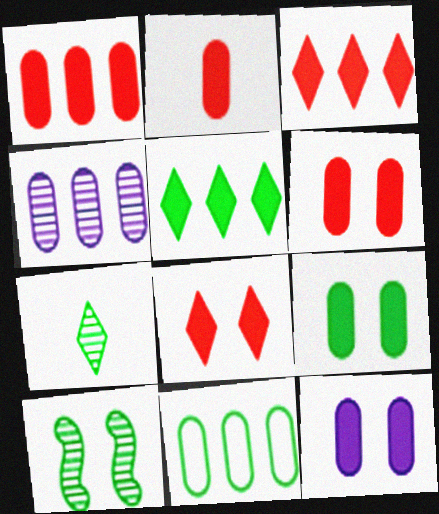[[1, 2, 6], 
[1, 4, 11], 
[6, 9, 12]]